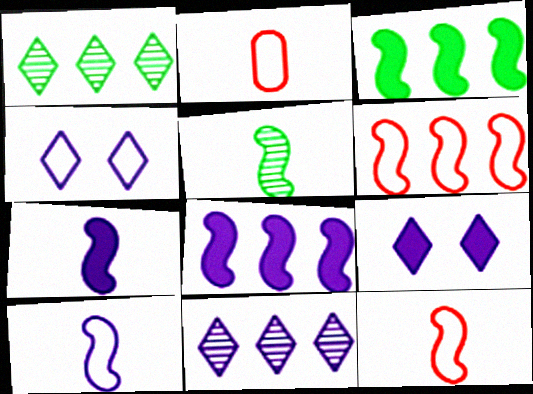[[5, 7, 12]]